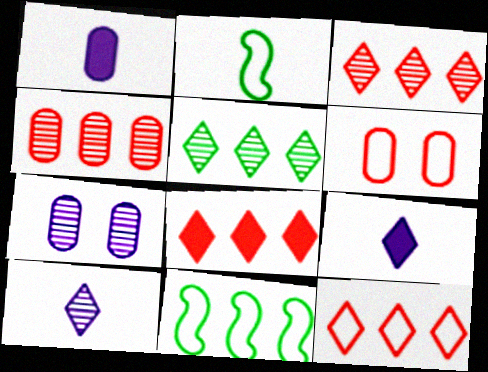[[2, 7, 8], 
[3, 8, 12]]